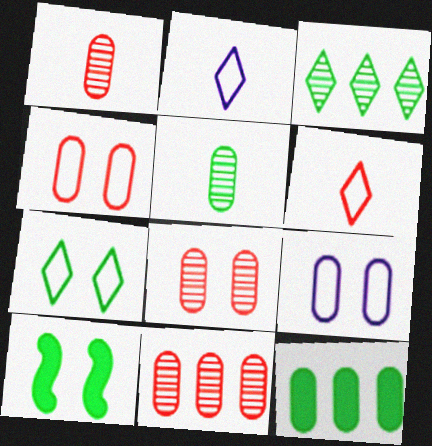[[1, 8, 11], 
[1, 9, 12], 
[2, 10, 11]]